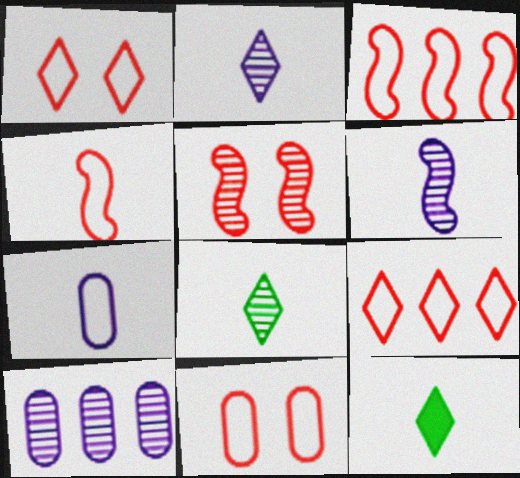[[4, 9, 11], 
[5, 8, 10]]